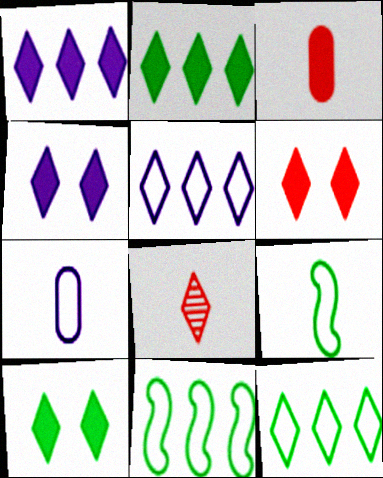[[4, 6, 10], 
[4, 8, 12], 
[5, 8, 10]]